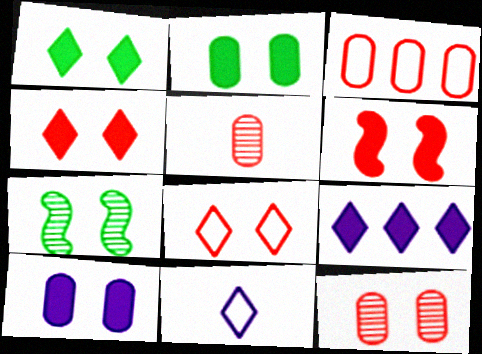[[1, 6, 10], 
[6, 8, 12], 
[7, 8, 10]]